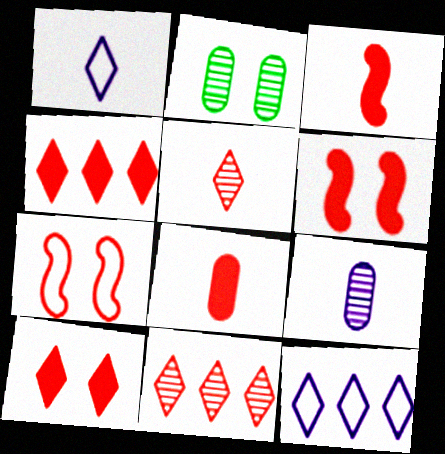[[2, 3, 12], 
[4, 6, 8], 
[7, 8, 11]]